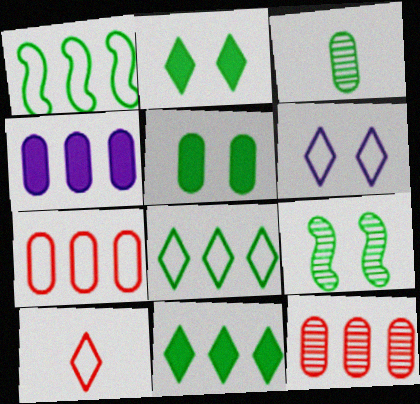[[1, 2, 3], 
[4, 9, 10], 
[6, 8, 10]]